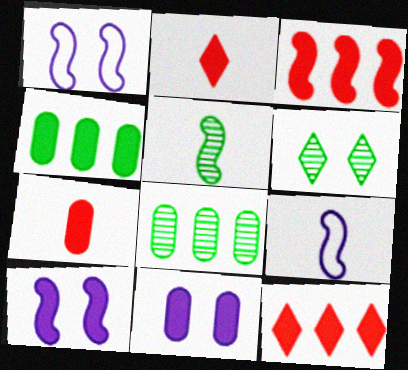[[1, 2, 8], 
[1, 3, 5], 
[2, 4, 10], 
[4, 7, 11], 
[5, 6, 8]]